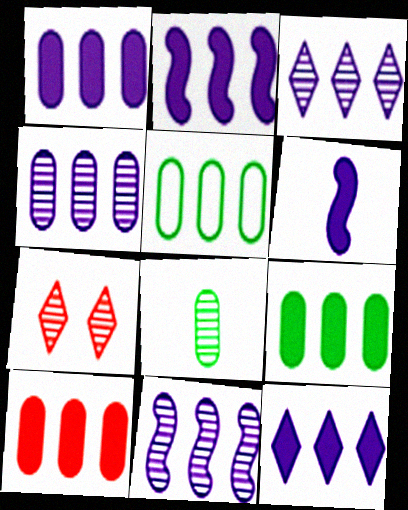[[1, 2, 12], 
[1, 9, 10], 
[3, 4, 11], 
[4, 5, 10], 
[5, 6, 7], 
[7, 8, 11]]